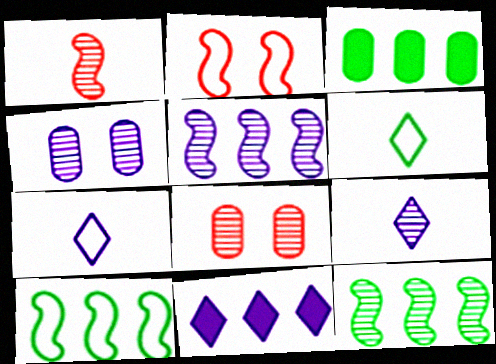[[2, 3, 9], 
[4, 5, 9], 
[8, 9, 12]]